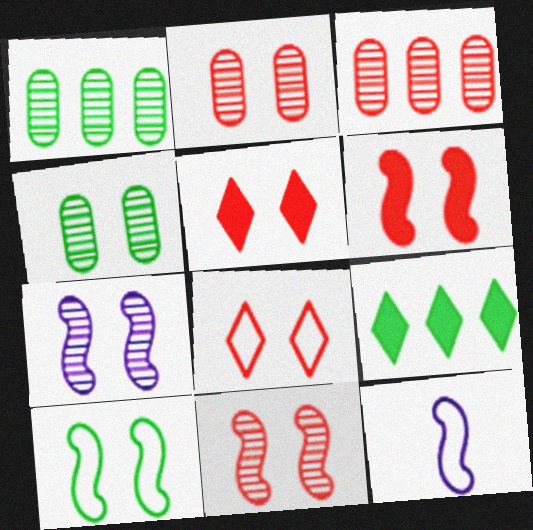[[1, 5, 12], 
[2, 6, 8], 
[2, 9, 12], 
[6, 7, 10]]